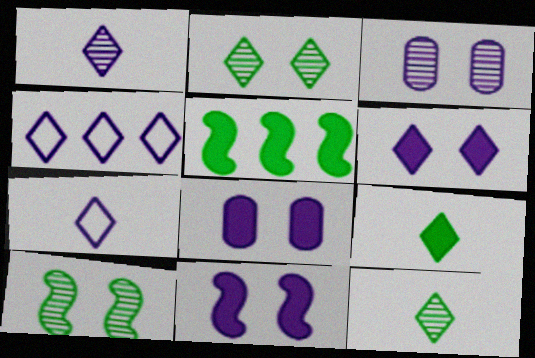[[1, 4, 6], 
[6, 8, 11]]